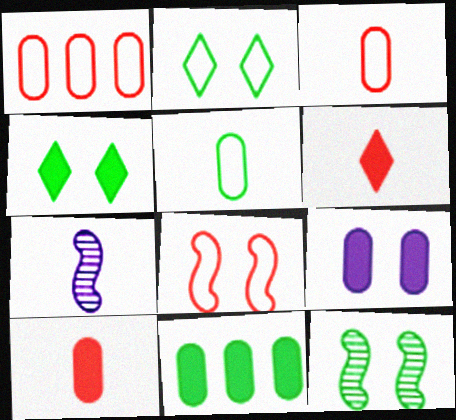[[1, 4, 7], 
[5, 6, 7], 
[9, 10, 11]]